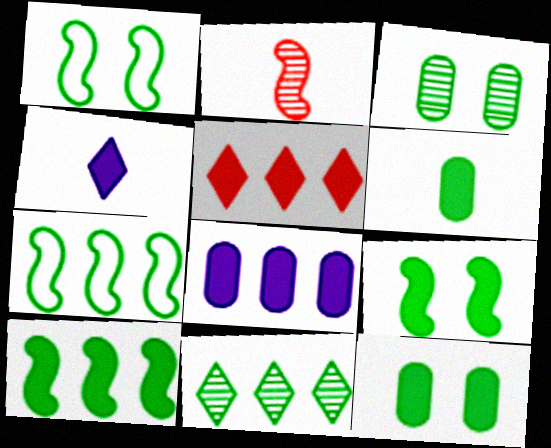[[1, 6, 11], 
[5, 8, 10]]